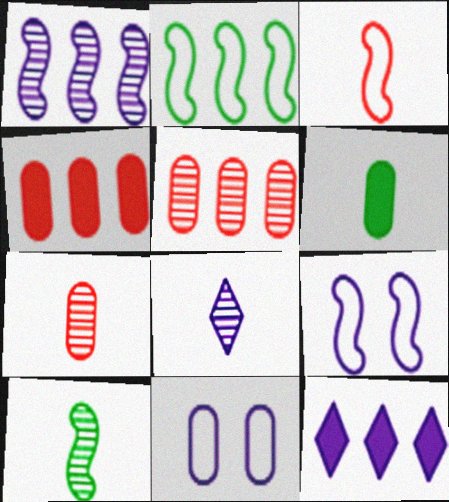[[2, 3, 9], 
[2, 5, 12], 
[3, 6, 8], 
[5, 6, 11], 
[7, 8, 10]]